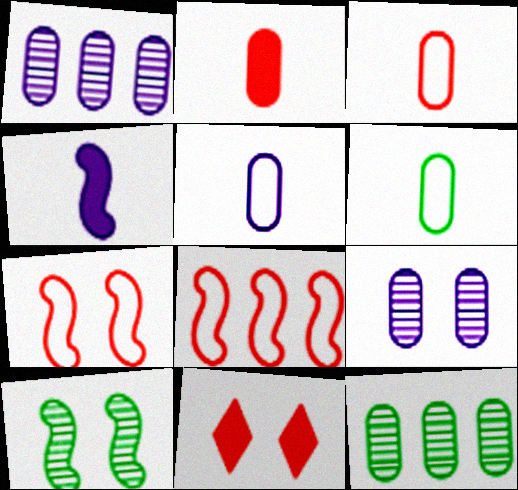[[3, 5, 6], 
[4, 8, 10]]